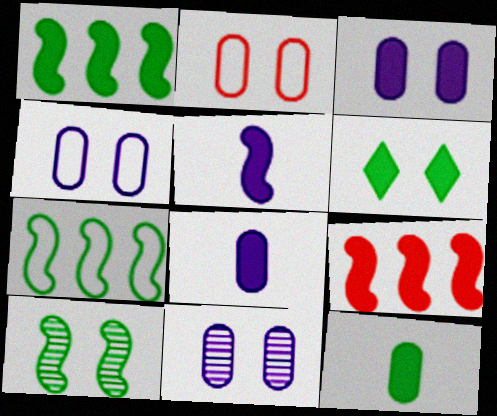[[1, 6, 12], 
[3, 4, 11], 
[6, 8, 9]]